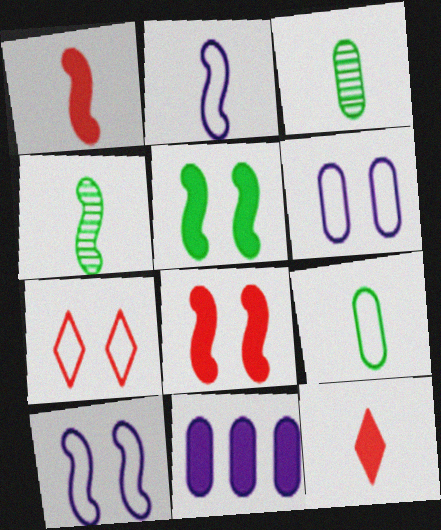[[1, 2, 4], 
[2, 3, 12], 
[4, 7, 11], 
[5, 11, 12]]